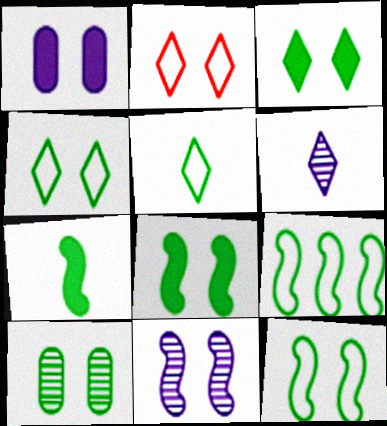[[3, 10, 12], 
[4, 8, 10]]